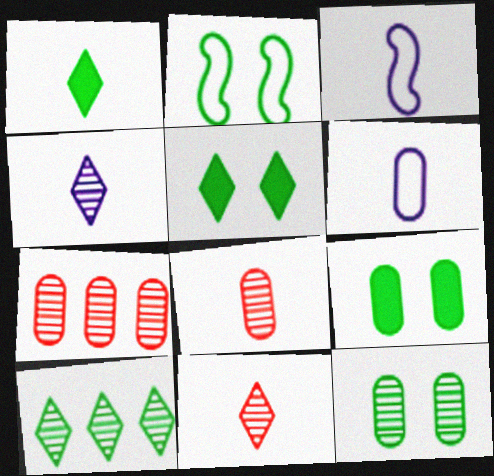[[1, 3, 8], 
[2, 5, 12], 
[3, 5, 7], 
[6, 7, 9]]